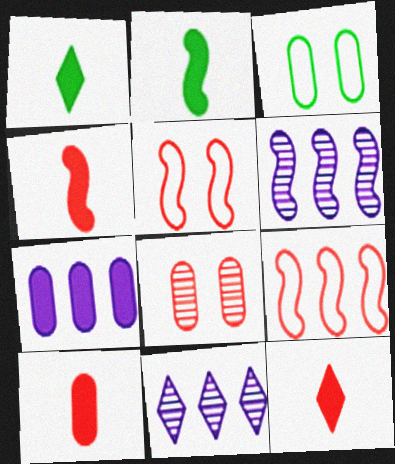[[2, 5, 6], 
[3, 4, 11], 
[3, 6, 12], 
[4, 10, 12], 
[8, 9, 12]]